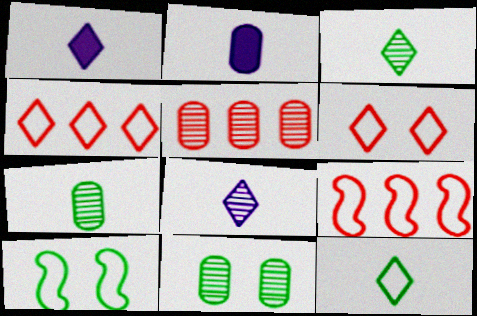[[1, 5, 10], 
[1, 9, 11]]